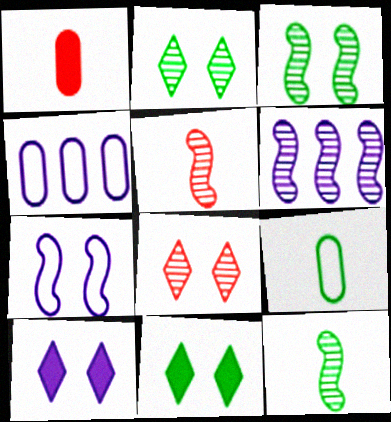[[3, 5, 6], 
[4, 5, 11]]